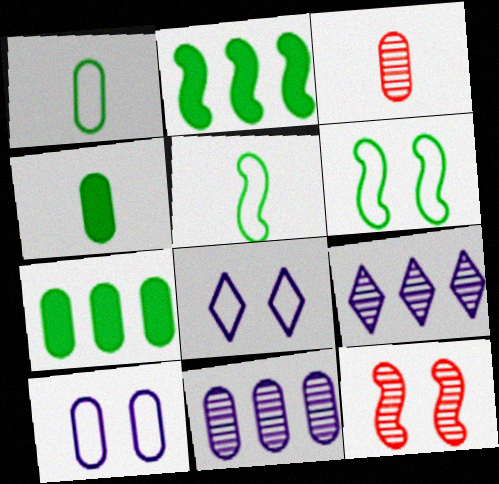[[2, 3, 8], 
[3, 7, 10]]